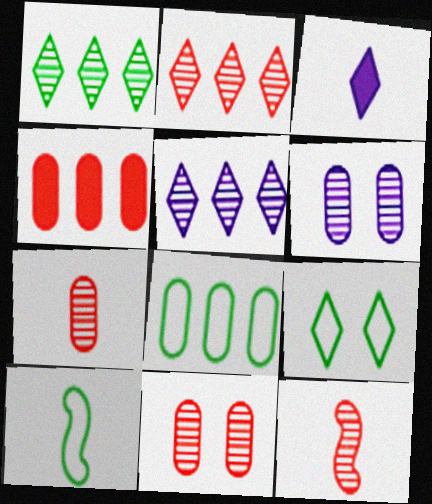[[1, 2, 5], 
[1, 6, 12], 
[2, 3, 9], 
[2, 11, 12], 
[3, 7, 10], 
[8, 9, 10]]